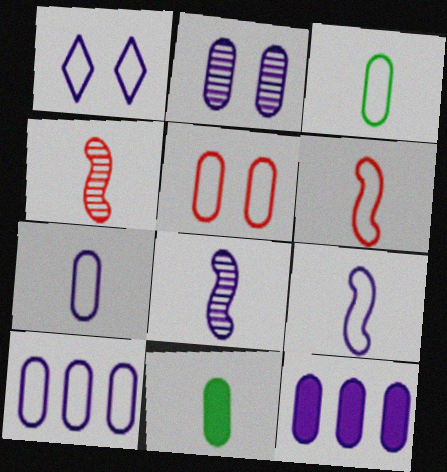[[1, 8, 12], 
[1, 9, 10], 
[2, 7, 12], 
[3, 5, 10]]